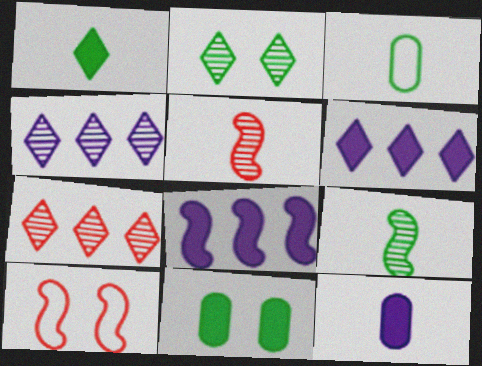[[1, 3, 9], 
[8, 9, 10]]